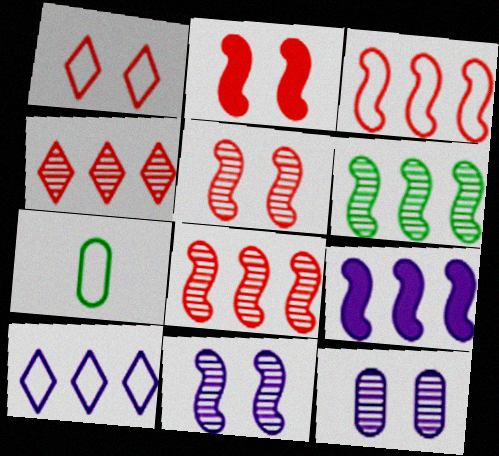[[3, 6, 9]]